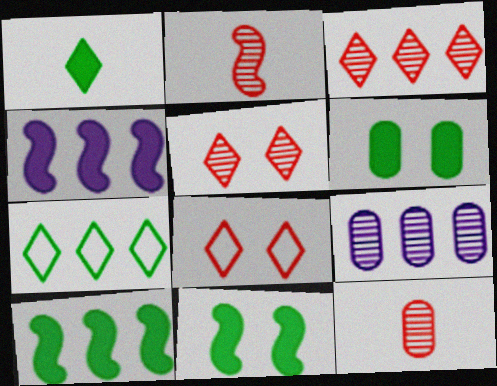[[1, 6, 10]]